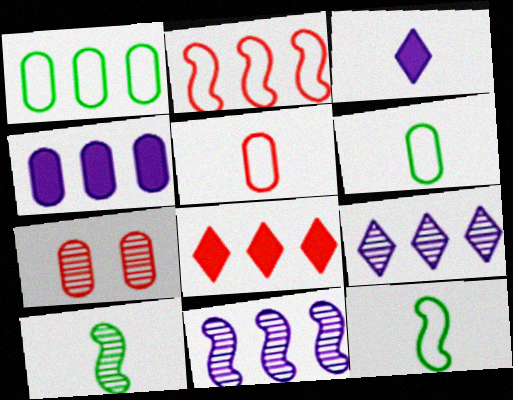[[1, 8, 11], 
[3, 5, 10], 
[4, 6, 7], 
[7, 9, 10]]